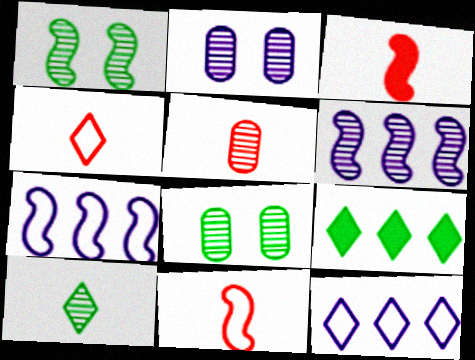[[1, 3, 7], 
[2, 9, 11], 
[3, 4, 5], 
[3, 8, 12]]